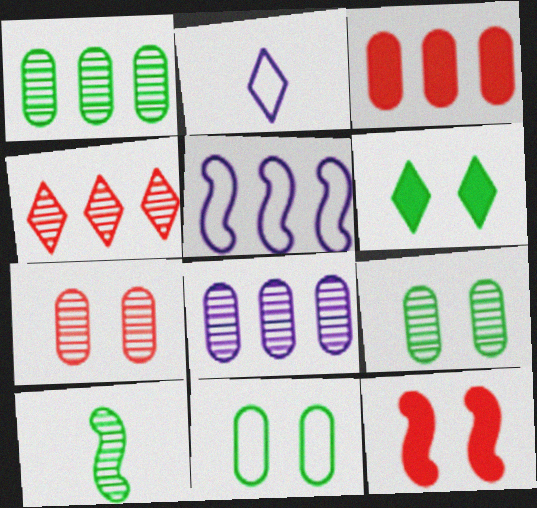[[1, 2, 12], 
[2, 4, 6], 
[5, 10, 12]]